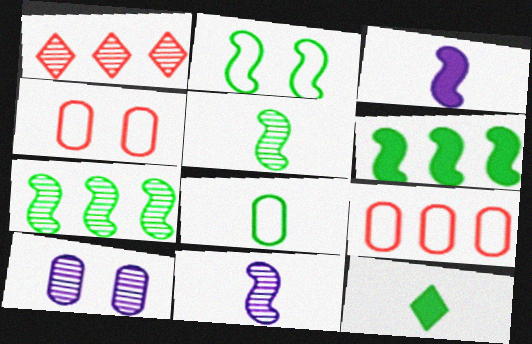[[1, 5, 10], 
[2, 5, 6], 
[5, 8, 12]]